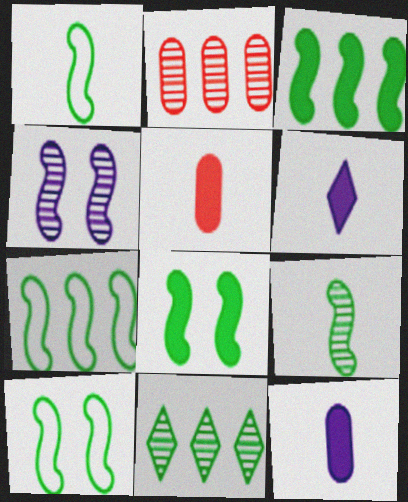[[1, 7, 10], 
[2, 6, 10], 
[3, 9, 10], 
[7, 8, 9]]